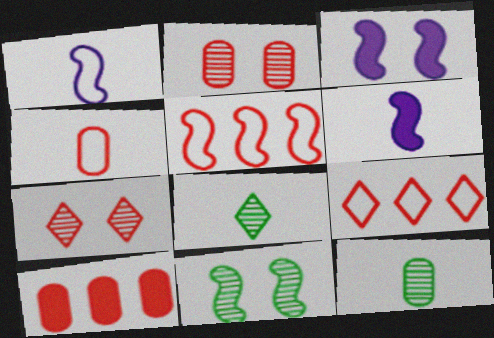[[2, 4, 10], 
[3, 9, 12], 
[4, 6, 8], 
[5, 6, 11]]